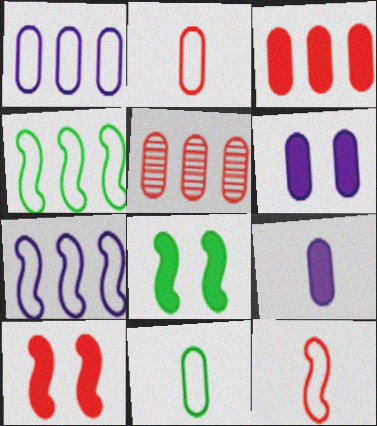[[5, 6, 11]]